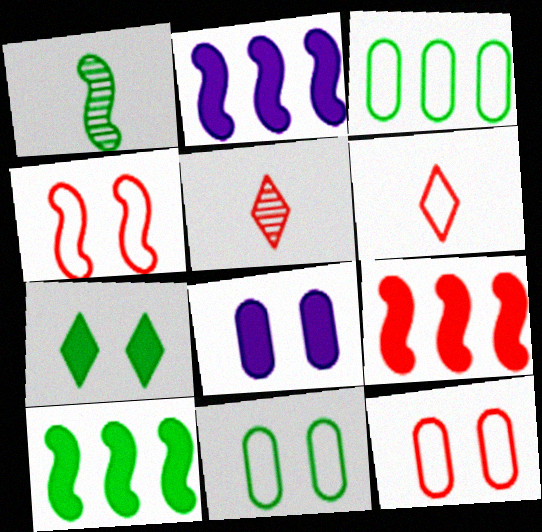[[1, 2, 4], 
[1, 3, 7], 
[2, 5, 11], 
[2, 9, 10], 
[5, 9, 12]]